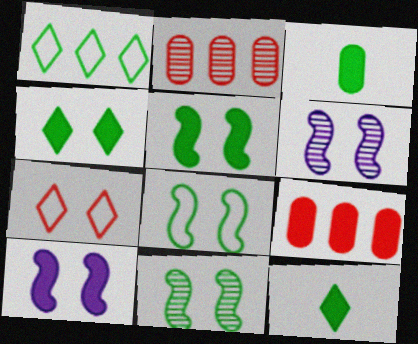[[1, 3, 11], 
[5, 8, 11], 
[9, 10, 12]]